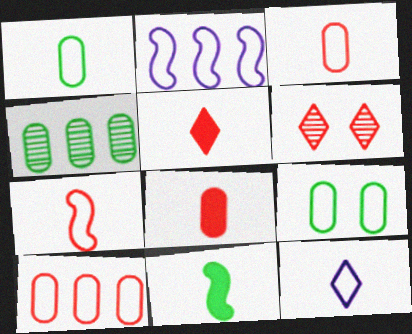[[1, 7, 12]]